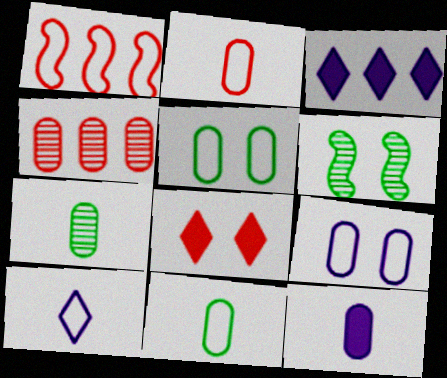[[1, 5, 10], 
[2, 3, 6], 
[2, 7, 12], 
[4, 5, 12], 
[6, 8, 9]]